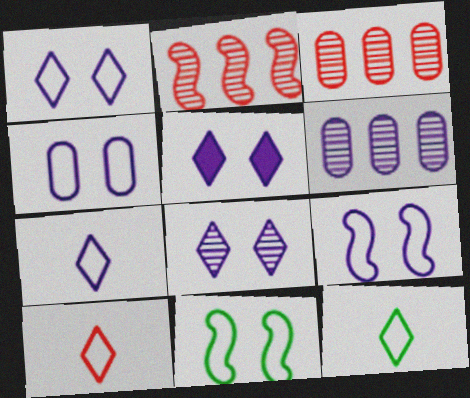[[1, 4, 9], 
[1, 5, 8], 
[7, 10, 12]]